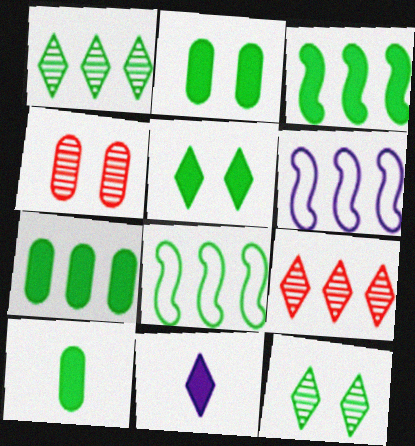[[1, 7, 8], 
[2, 7, 10], 
[3, 5, 10], 
[4, 8, 11], 
[6, 7, 9], 
[8, 10, 12]]